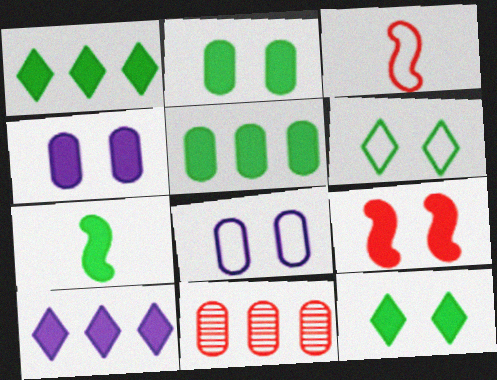[[1, 2, 7], 
[4, 9, 12], 
[5, 7, 12]]